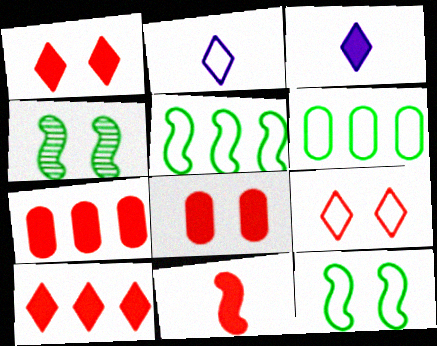[[1, 7, 11], 
[2, 4, 7], 
[8, 10, 11]]